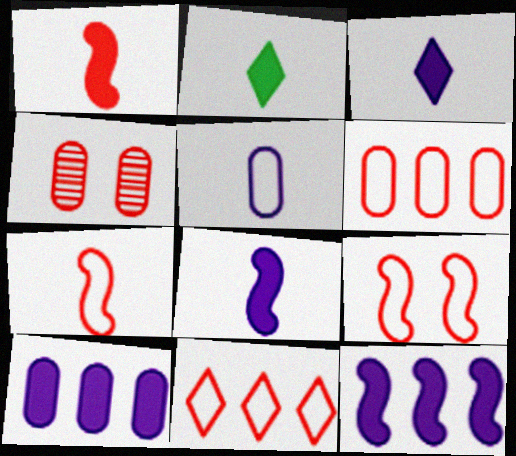[[1, 4, 11]]